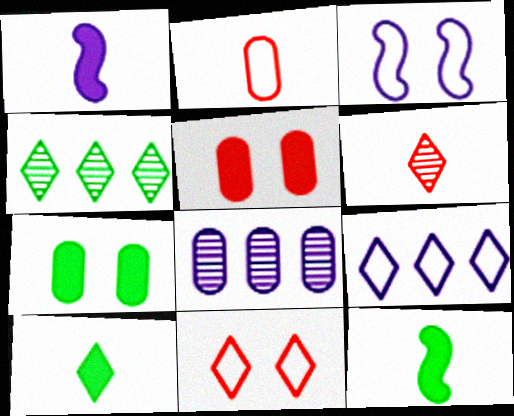[[2, 7, 8], 
[8, 11, 12]]